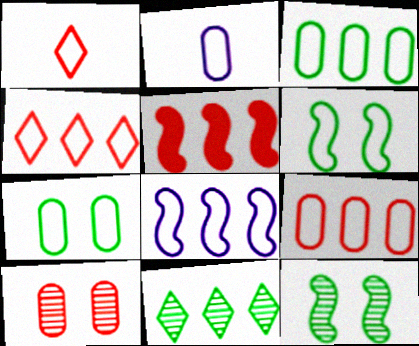[[1, 5, 10], 
[1, 7, 8], 
[2, 4, 6], 
[2, 7, 9], 
[3, 4, 8]]